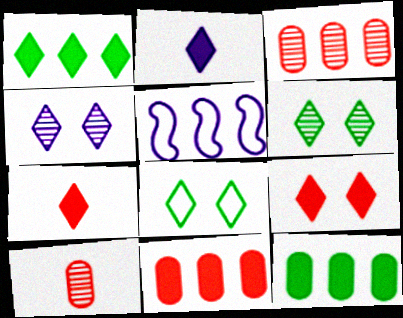[[1, 2, 9], 
[1, 3, 5], 
[4, 8, 9]]